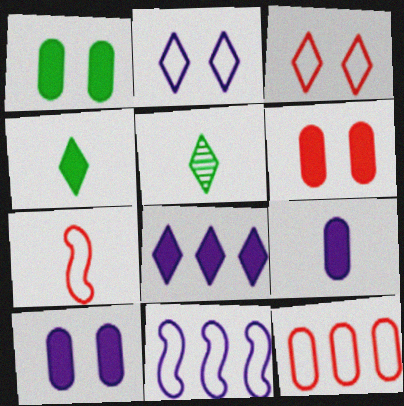[[1, 6, 10], 
[3, 5, 8], 
[3, 7, 12], 
[5, 6, 11], 
[5, 7, 9]]